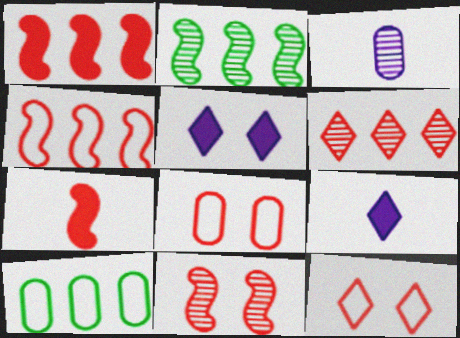[[2, 8, 9], 
[4, 7, 11], 
[6, 7, 8], 
[9, 10, 11]]